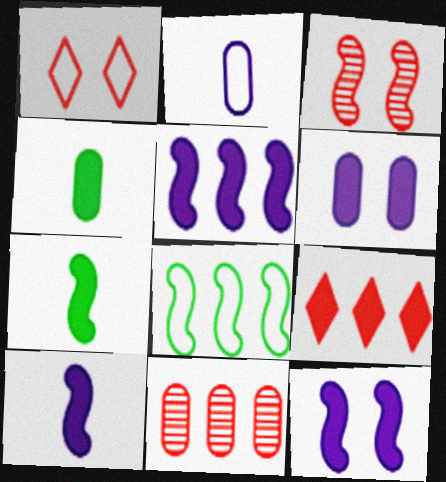[[1, 2, 8], 
[3, 8, 10], 
[4, 9, 12], 
[5, 10, 12], 
[6, 7, 9]]